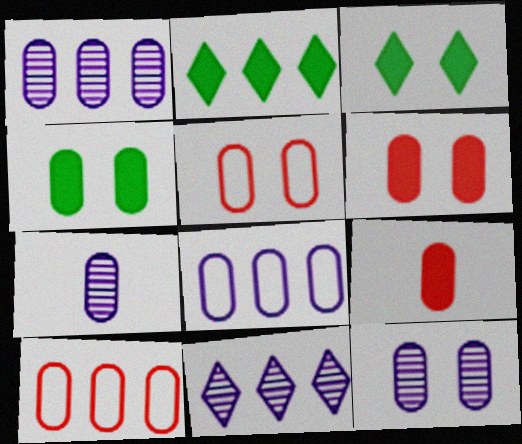[[1, 7, 12], 
[4, 5, 12], 
[4, 7, 10]]